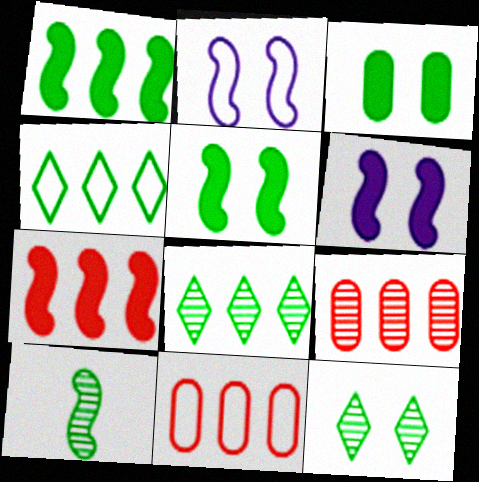[[2, 7, 10], 
[3, 4, 10]]